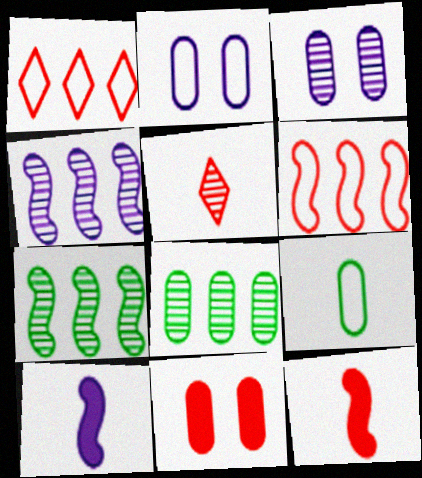[[3, 5, 7], 
[5, 6, 11], 
[5, 9, 10]]